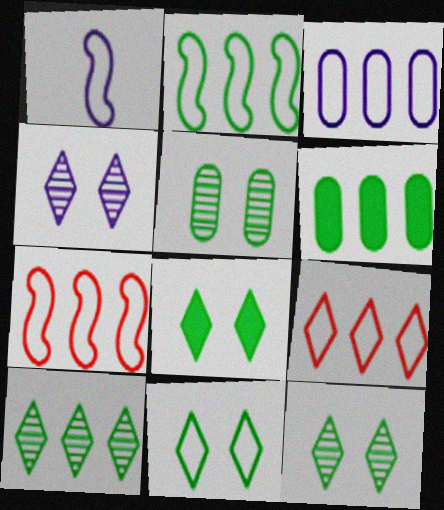[[2, 3, 9], 
[2, 6, 10], 
[8, 11, 12]]